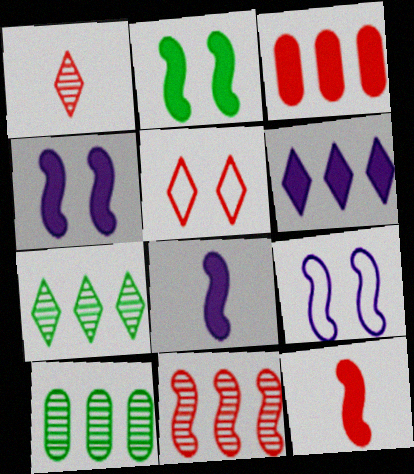[[5, 8, 10]]